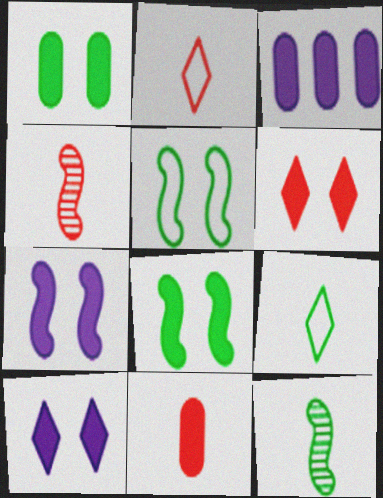[[1, 3, 11], 
[1, 6, 7], 
[2, 4, 11]]